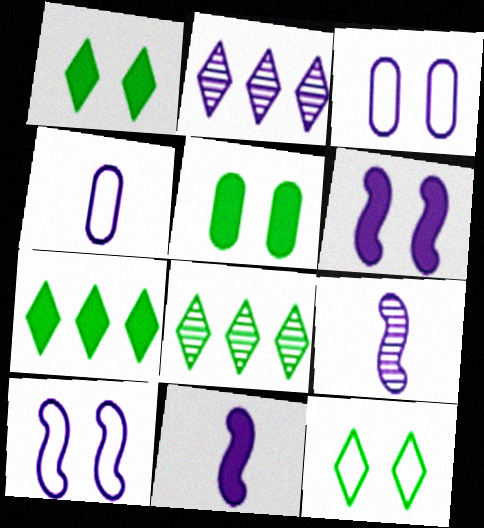[[2, 3, 11], 
[2, 4, 6]]